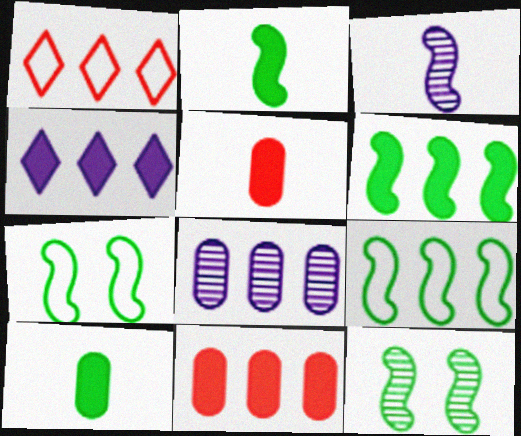[[1, 6, 8], 
[2, 9, 12], 
[4, 6, 11]]